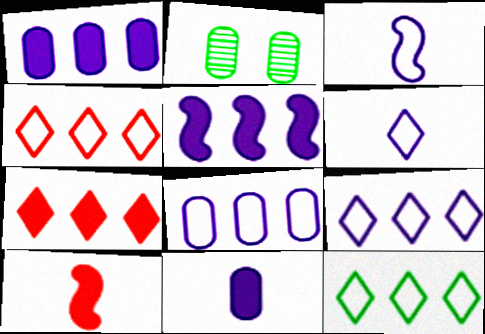[[2, 3, 7], 
[2, 9, 10], 
[4, 9, 12]]